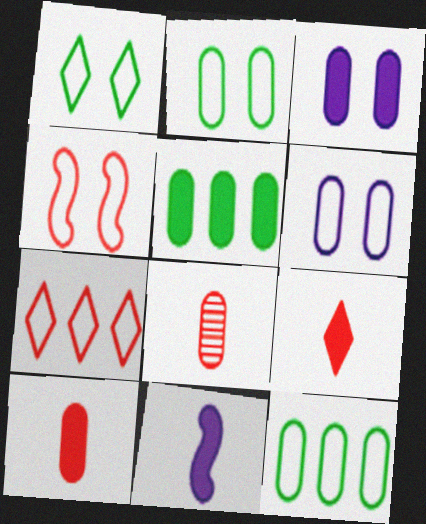[[1, 4, 6], 
[3, 5, 10], 
[3, 8, 12], 
[5, 6, 8]]